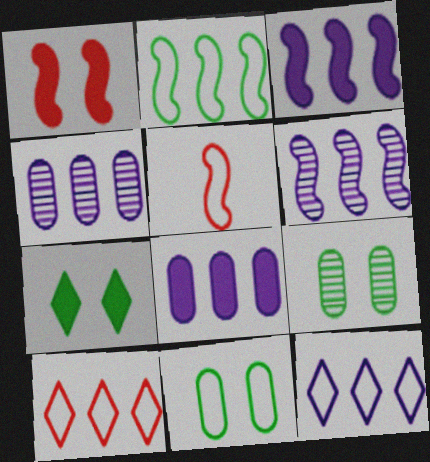[[3, 4, 12], 
[4, 5, 7], 
[5, 11, 12], 
[6, 8, 12]]